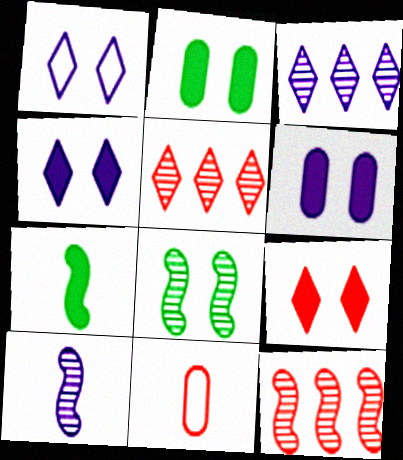[[8, 10, 12], 
[9, 11, 12]]